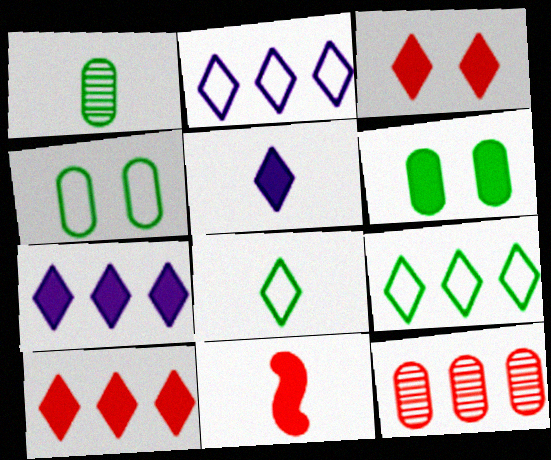[[6, 7, 11]]